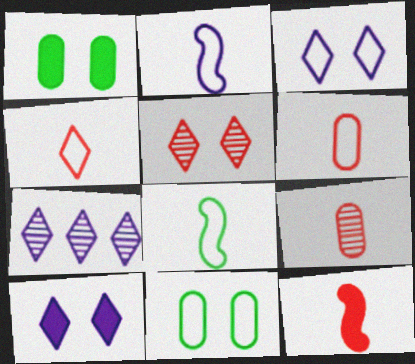[[4, 9, 12], 
[7, 11, 12]]